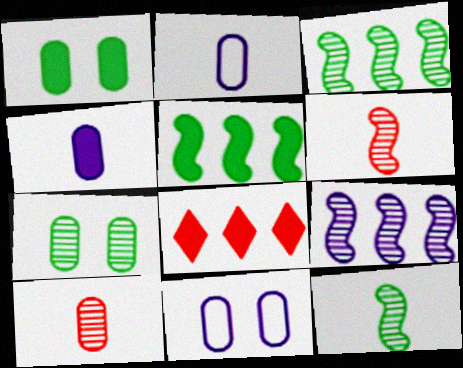[[8, 11, 12]]